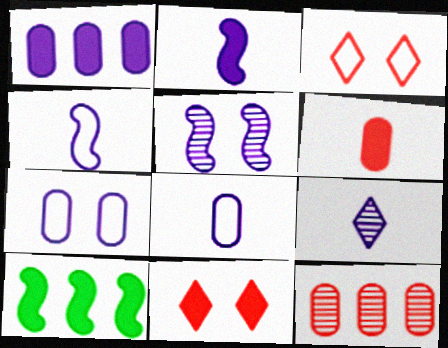[[2, 8, 9]]